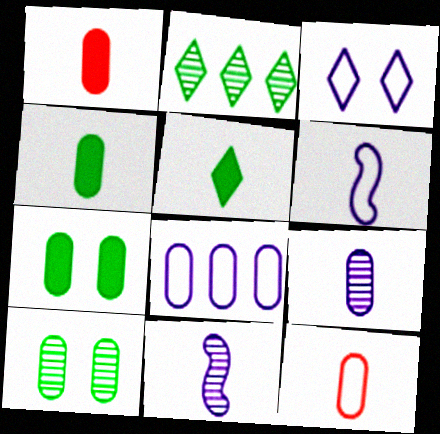[[1, 8, 10], 
[3, 6, 8], 
[4, 9, 12], 
[5, 11, 12]]